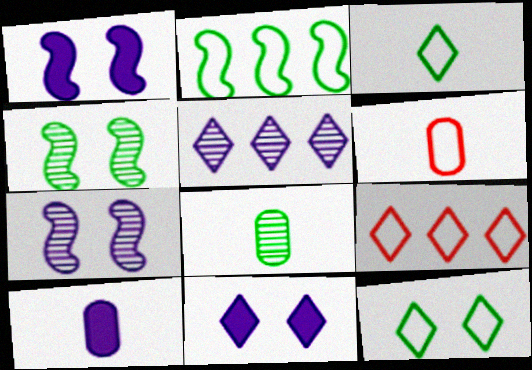[[1, 8, 9], 
[4, 9, 10], 
[6, 8, 10]]